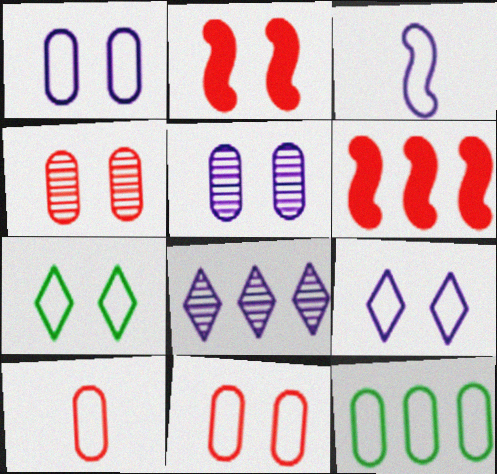[[1, 10, 12], 
[2, 5, 7], 
[6, 8, 12]]